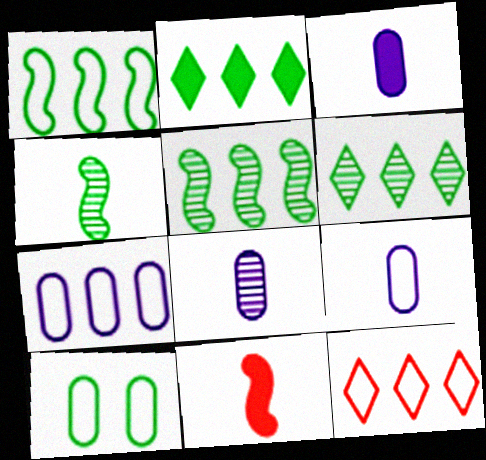[[1, 7, 12], 
[2, 4, 10], 
[3, 8, 9]]